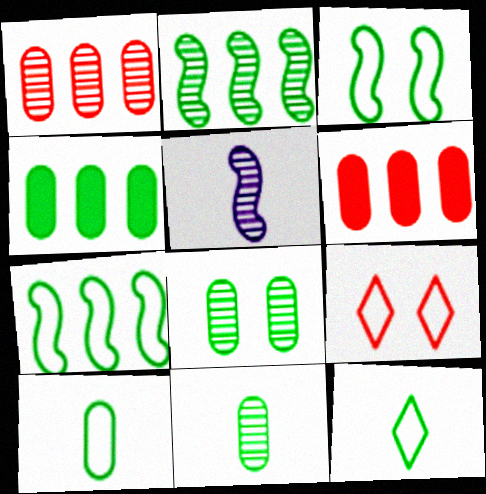[[4, 5, 9], 
[4, 8, 10]]